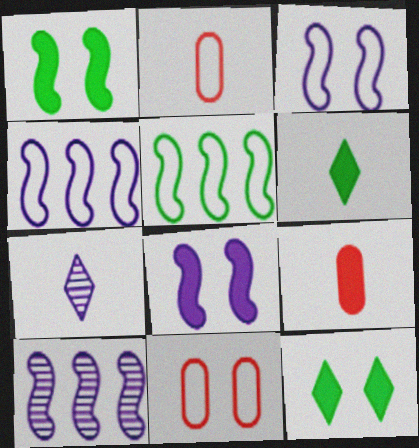[[2, 10, 12], 
[6, 10, 11]]